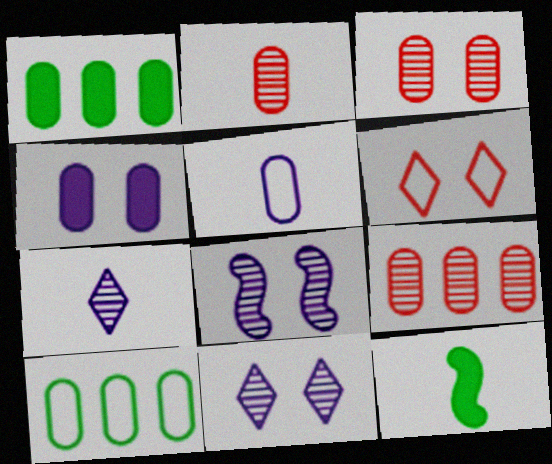[[1, 3, 5], 
[2, 3, 9], 
[2, 4, 10]]